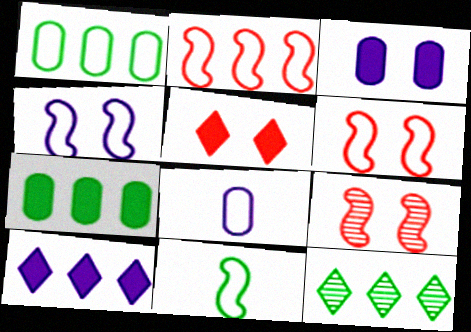[[2, 4, 11]]